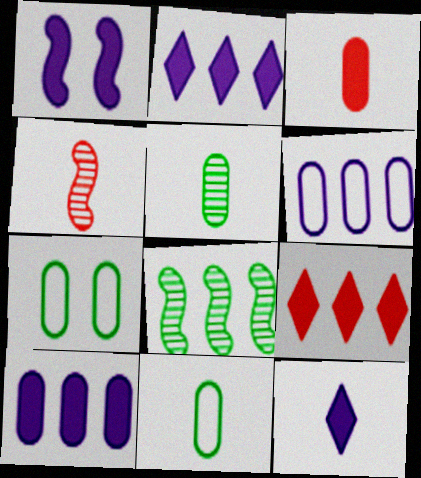[[1, 10, 12], 
[2, 4, 7], 
[4, 11, 12], 
[6, 8, 9]]